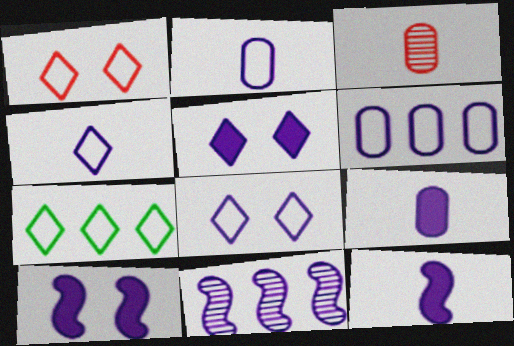[[1, 4, 7], 
[2, 5, 11], 
[3, 7, 10], 
[8, 9, 11]]